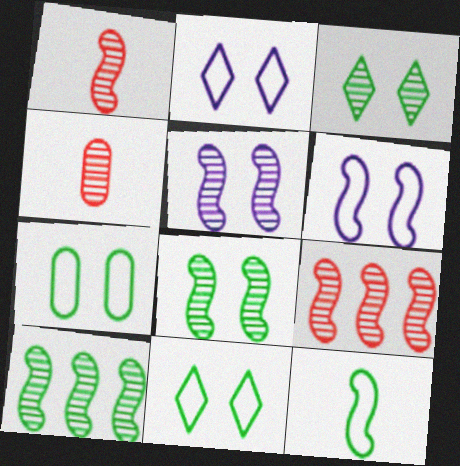[[1, 5, 10]]